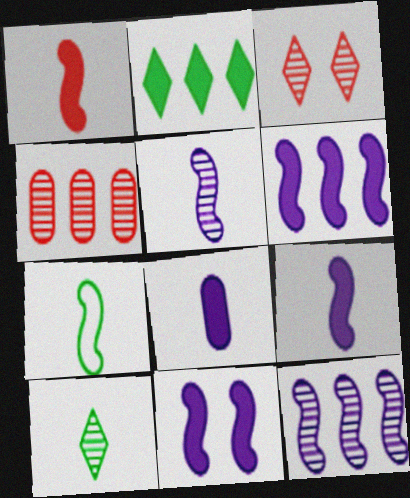[[1, 5, 7], 
[6, 9, 11]]